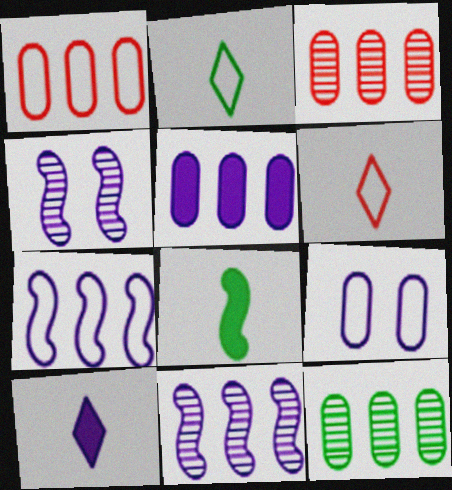[[1, 5, 12], 
[9, 10, 11]]